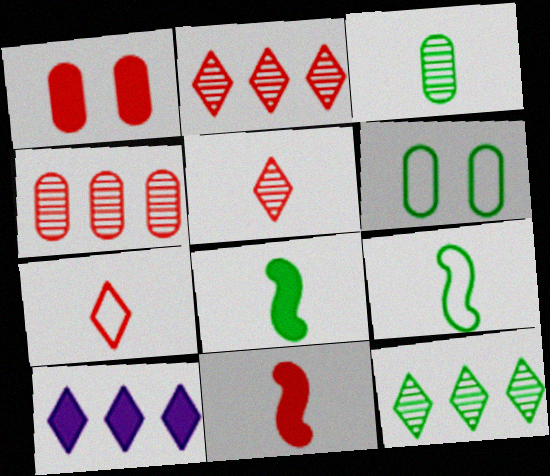[[1, 8, 10], 
[6, 8, 12]]